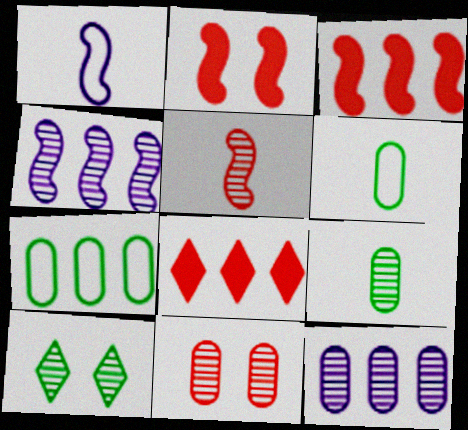[[4, 7, 8], 
[5, 10, 12], 
[9, 11, 12]]